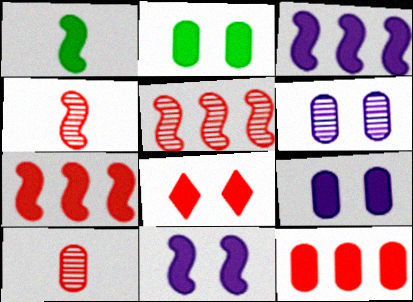[[1, 7, 11], 
[2, 8, 11]]